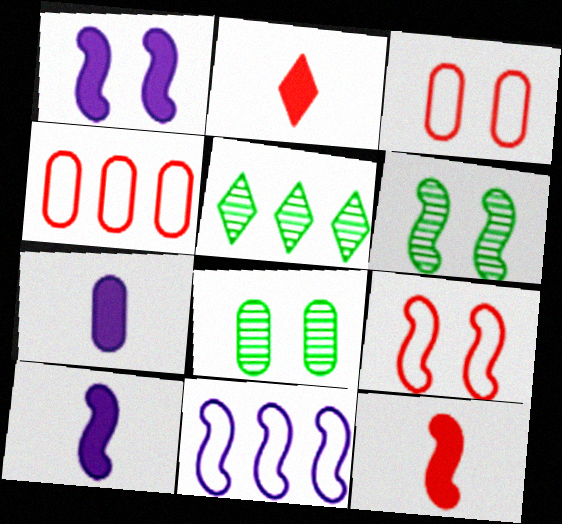[[1, 6, 9], 
[2, 8, 11], 
[3, 5, 10], 
[4, 7, 8], 
[5, 7, 9], 
[6, 11, 12]]